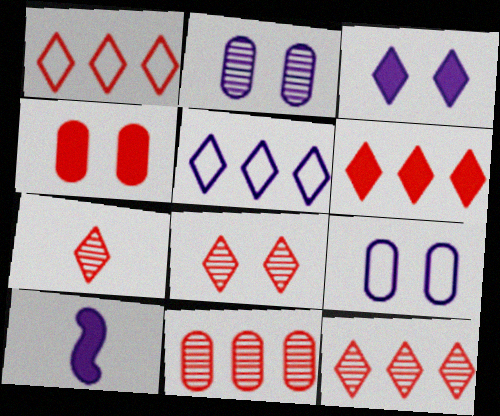[[1, 6, 12], 
[2, 5, 10], 
[7, 8, 12]]